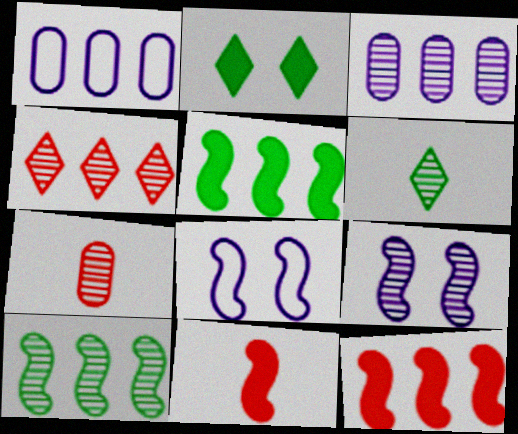[[1, 4, 5], 
[3, 4, 10], 
[8, 10, 11]]